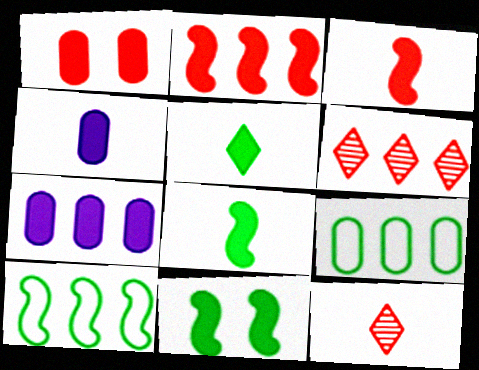[[3, 4, 5], 
[6, 7, 10]]